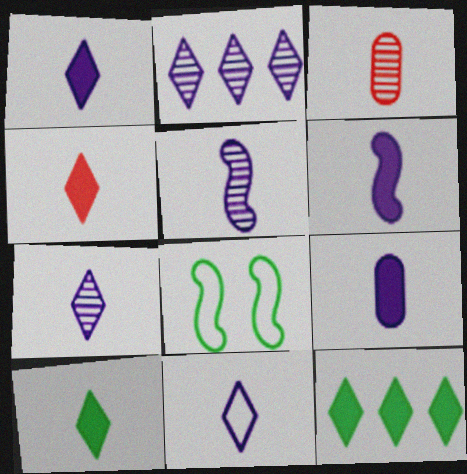[[1, 4, 10], 
[1, 6, 9], 
[1, 7, 11], 
[5, 9, 11]]